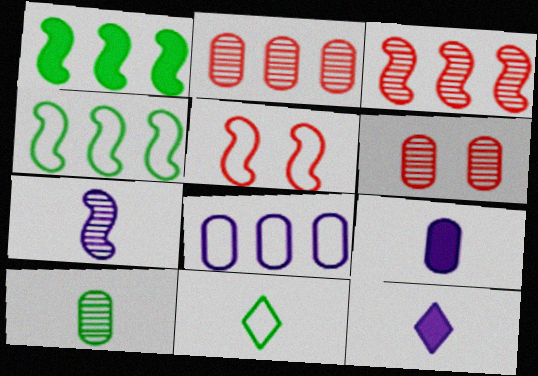[[1, 5, 7], 
[4, 6, 12], 
[5, 8, 11]]